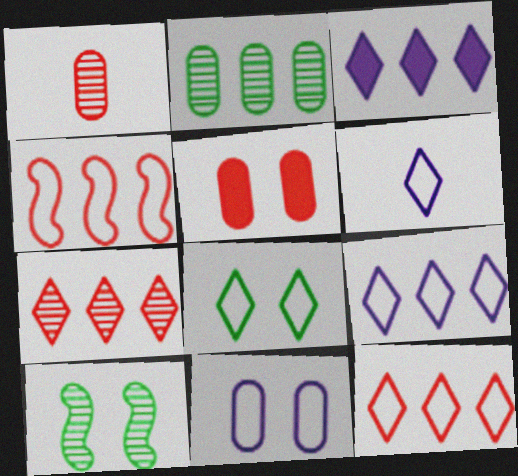[[2, 3, 4], 
[6, 8, 12]]